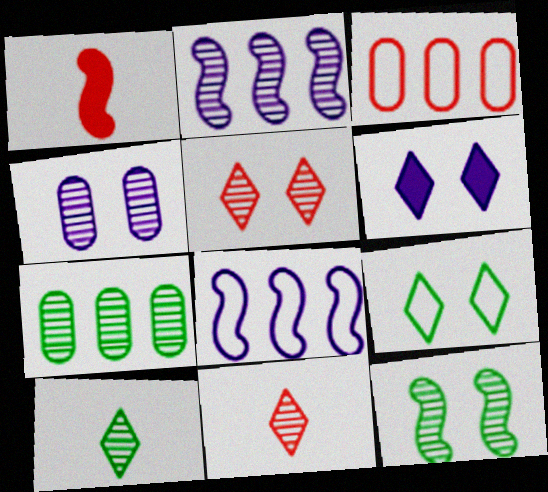[[1, 3, 5], 
[1, 8, 12], 
[4, 5, 12], 
[5, 6, 9], 
[7, 10, 12]]